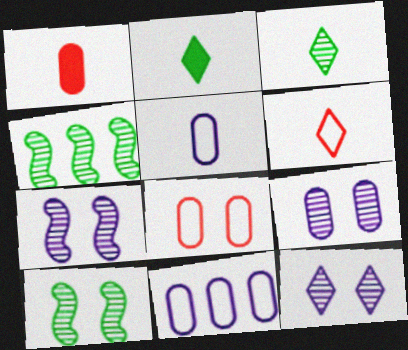[[7, 9, 12]]